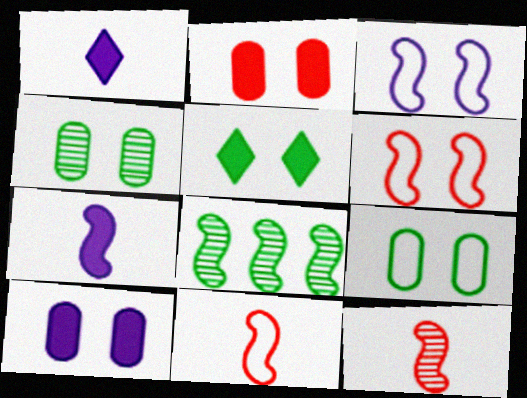[[6, 7, 8]]